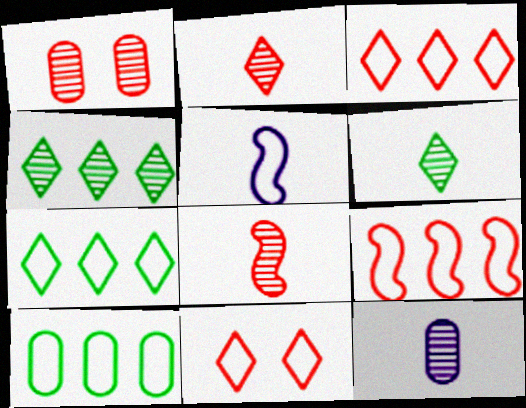[[5, 10, 11], 
[6, 8, 12]]